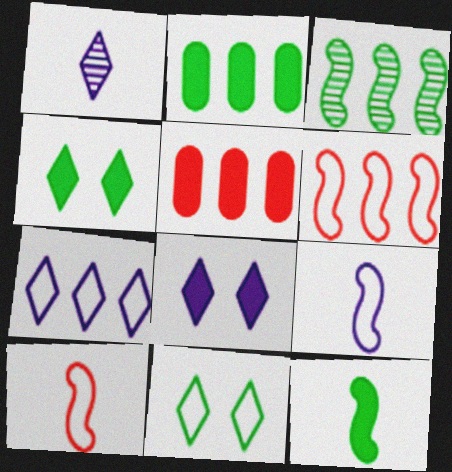[[1, 7, 8], 
[2, 4, 12], 
[3, 5, 7], 
[5, 8, 12]]